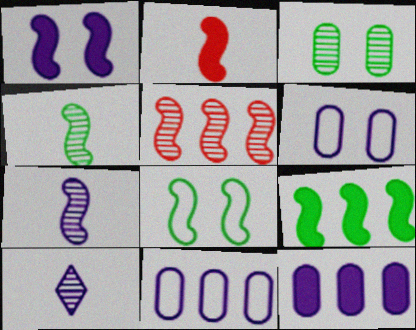[[1, 2, 9], 
[1, 10, 11], 
[3, 5, 10], 
[4, 8, 9]]